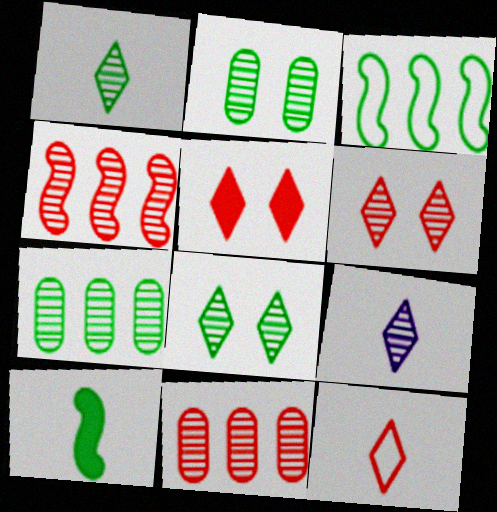[[2, 4, 9]]